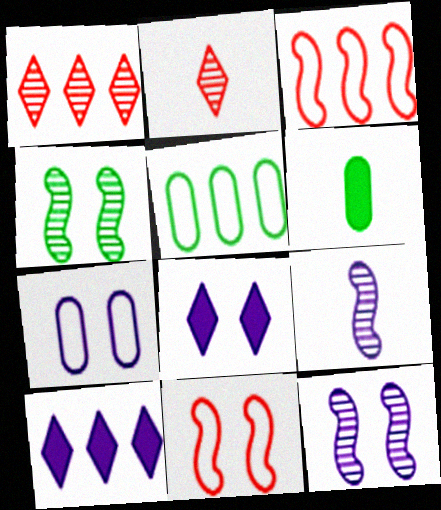[[7, 8, 12], 
[7, 9, 10]]